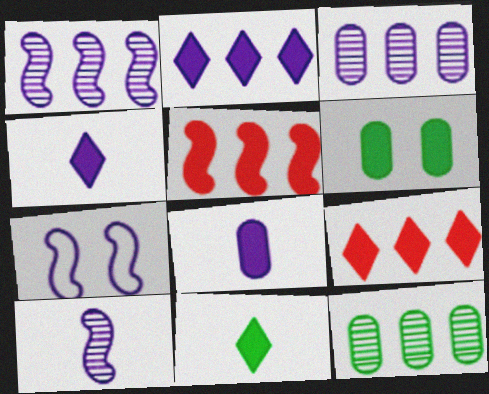[[3, 4, 7], 
[4, 5, 6]]